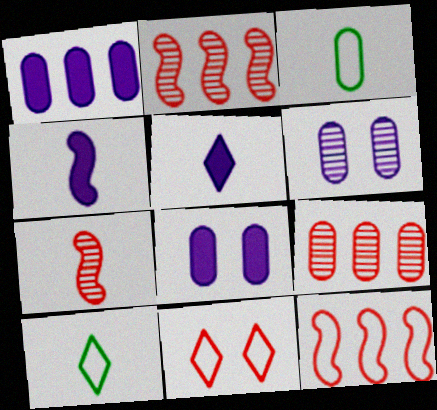[[2, 8, 10], 
[3, 5, 7], 
[3, 8, 9]]